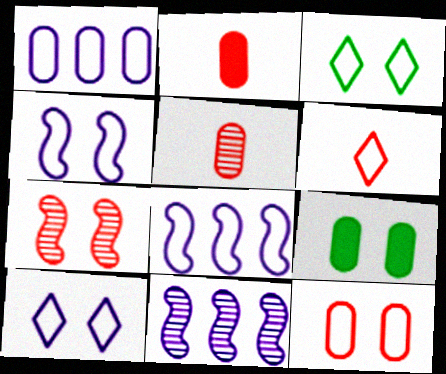[[1, 5, 9], 
[2, 3, 11], 
[3, 4, 12], 
[6, 9, 11], 
[7, 9, 10]]